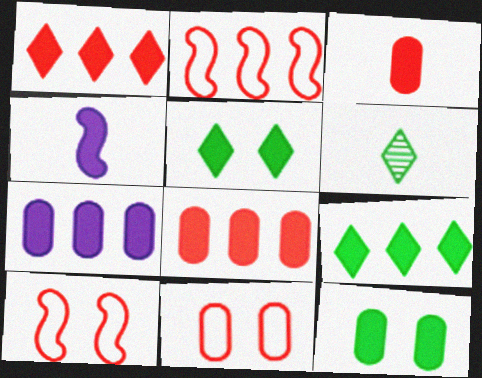[[1, 4, 12], 
[3, 7, 12], 
[4, 5, 8], 
[6, 7, 10]]